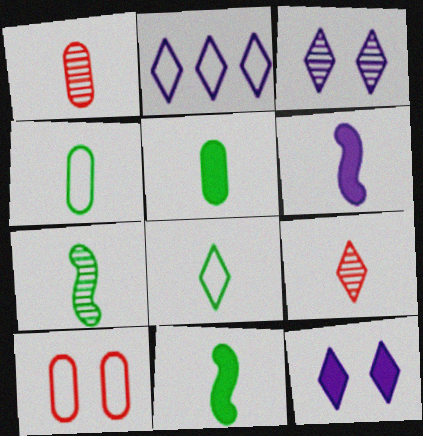[[1, 6, 8], 
[4, 6, 9], 
[5, 7, 8]]